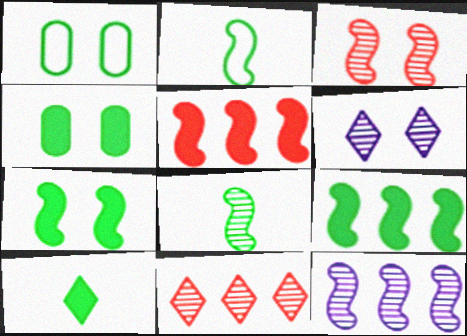[[3, 8, 12], 
[4, 9, 10]]